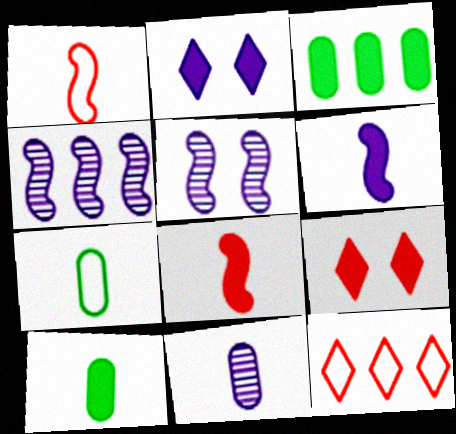[[2, 3, 8], 
[3, 4, 12], 
[3, 6, 9], 
[4, 7, 9], 
[5, 10, 12]]